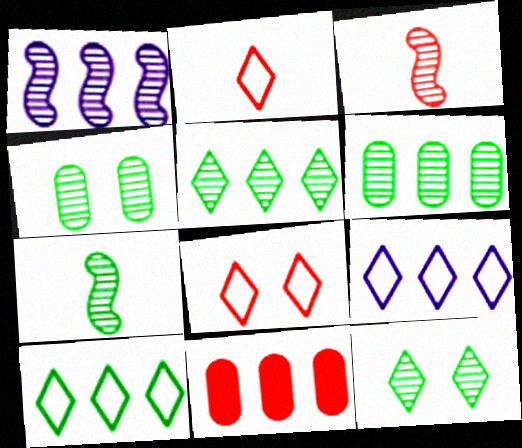[[1, 10, 11], 
[3, 8, 11], 
[4, 5, 7], 
[6, 7, 12]]